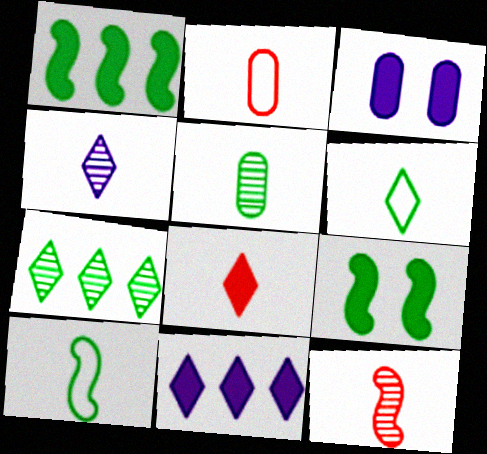[[1, 3, 8], 
[2, 8, 12], 
[4, 5, 12], 
[4, 6, 8]]